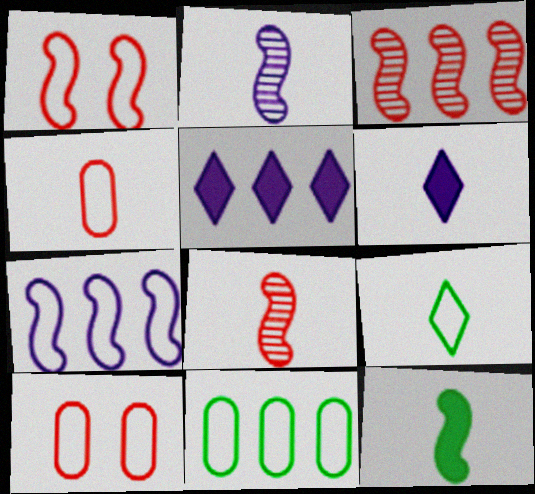[[3, 5, 11], 
[7, 9, 10]]